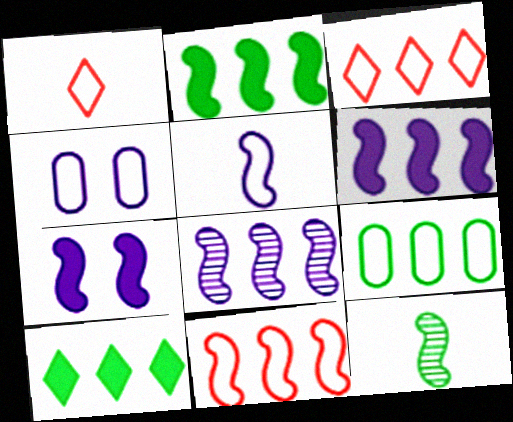[[2, 8, 11], 
[5, 7, 8], 
[7, 11, 12]]